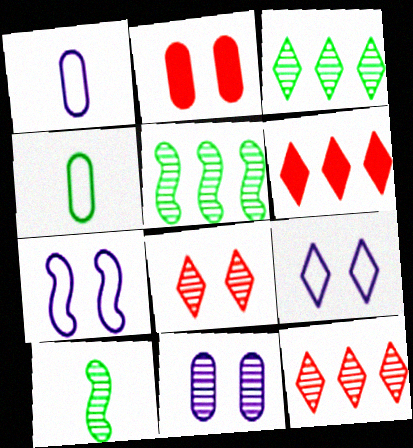[[10, 11, 12]]